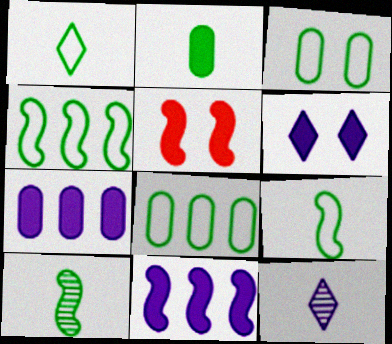[[1, 2, 10], 
[1, 3, 4], 
[5, 8, 12]]